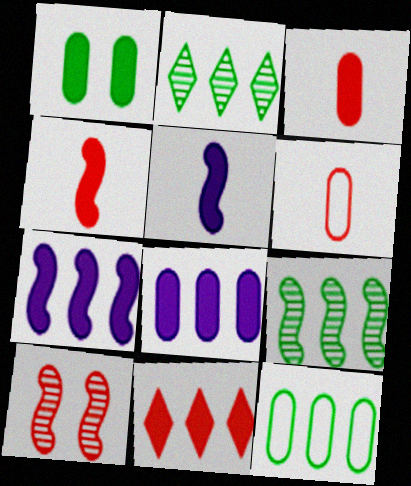[[1, 3, 8], 
[1, 5, 11], 
[6, 10, 11]]